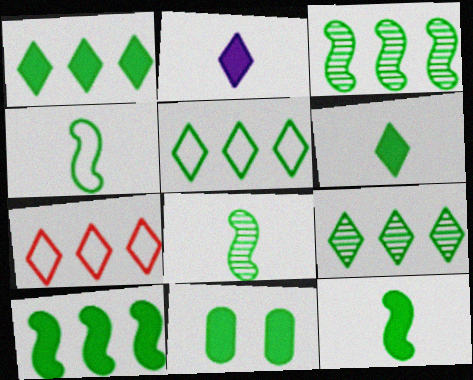[[1, 5, 9], 
[1, 11, 12], 
[4, 8, 12], 
[4, 9, 11], 
[5, 8, 11], 
[6, 10, 11]]